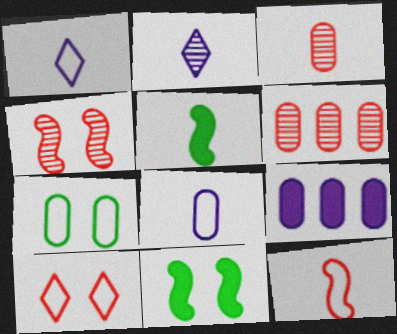[[1, 3, 5], 
[1, 6, 11], 
[3, 7, 9]]